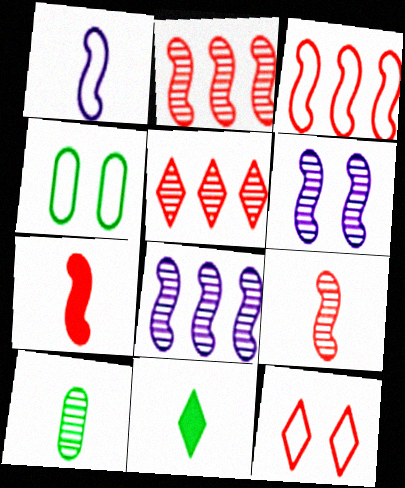[[5, 6, 10]]